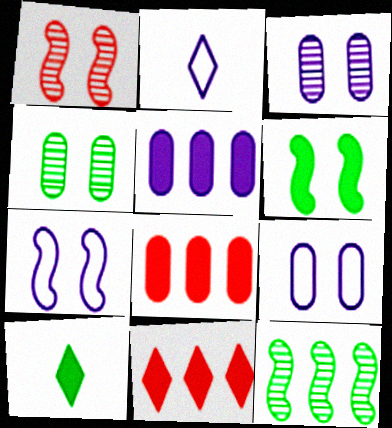[[1, 6, 7]]